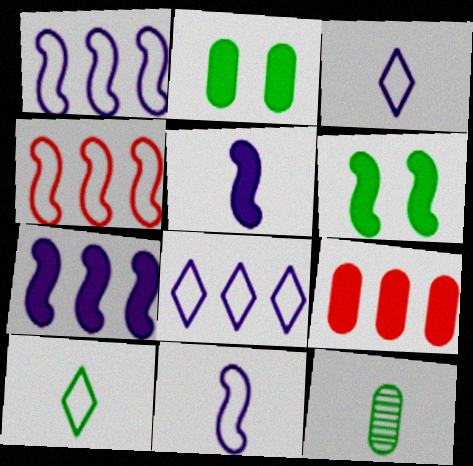[]